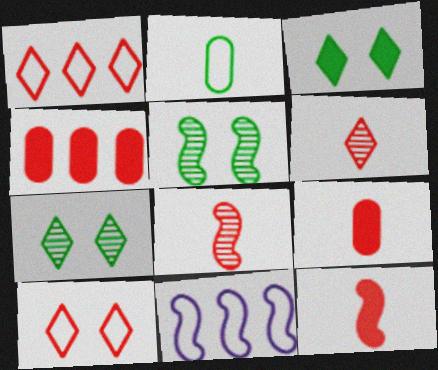[[2, 10, 11], 
[4, 8, 10], 
[5, 11, 12], 
[7, 9, 11]]